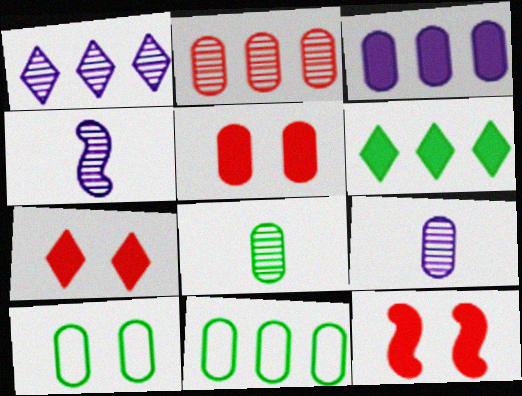[[2, 3, 11], 
[4, 7, 11], 
[5, 7, 12], 
[5, 9, 11]]